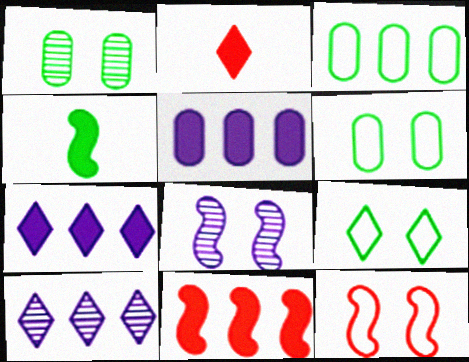[[2, 3, 8], 
[2, 9, 10], 
[3, 10, 11]]